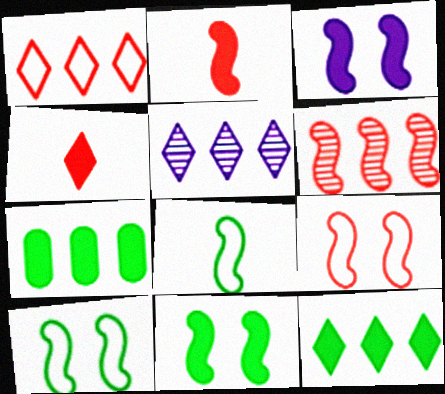[[1, 5, 12], 
[2, 6, 9], 
[3, 4, 7], 
[3, 6, 8]]